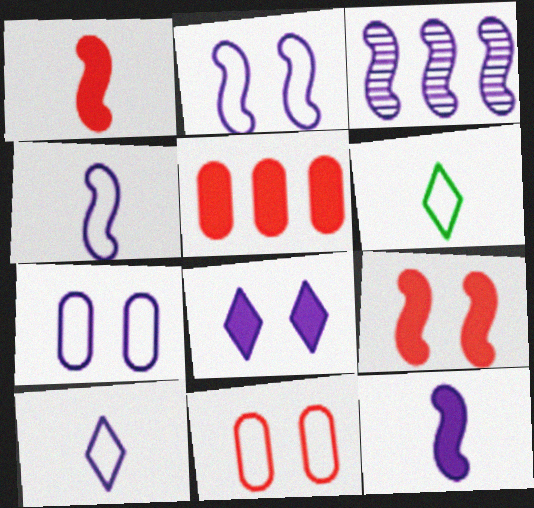[[2, 3, 12]]